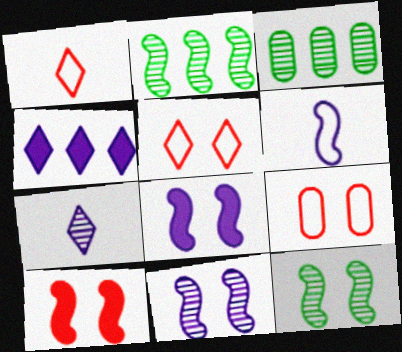[[1, 3, 8], 
[2, 6, 10]]